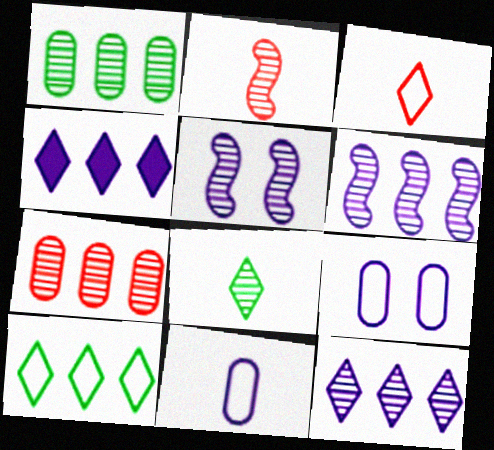[[4, 5, 11], 
[5, 7, 8]]